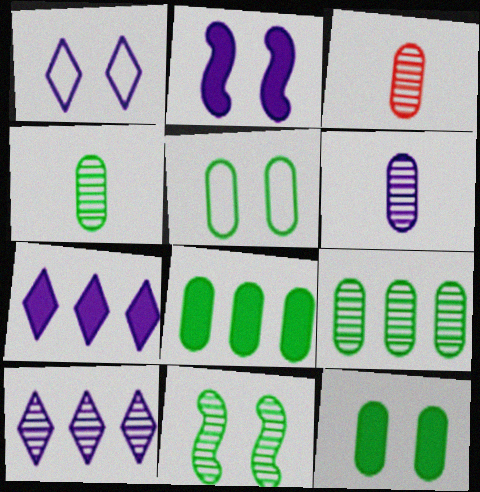[[3, 4, 6], 
[3, 10, 11], 
[4, 5, 8]]